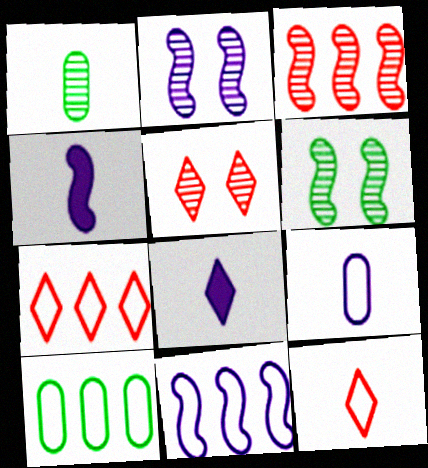[[1, 4, 12], 
[2, 4, 11], 
[4, 5, 10], 
[7, 10, 11]]